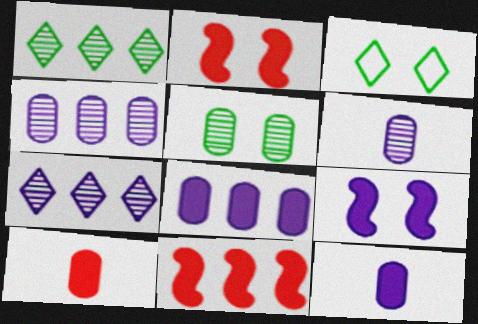[[3, 6, 11]]